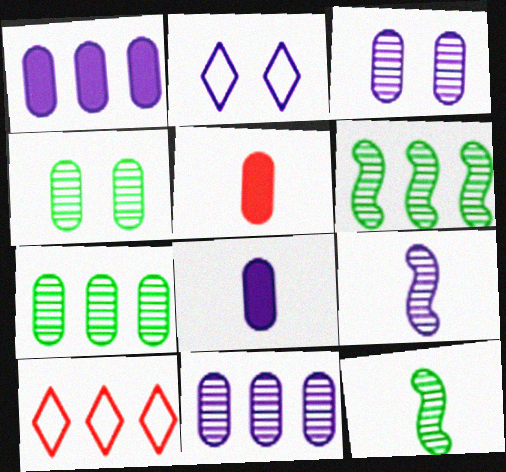[[1, 2, 9], 
[1, 6, 10], 
[2, 5, 6]]